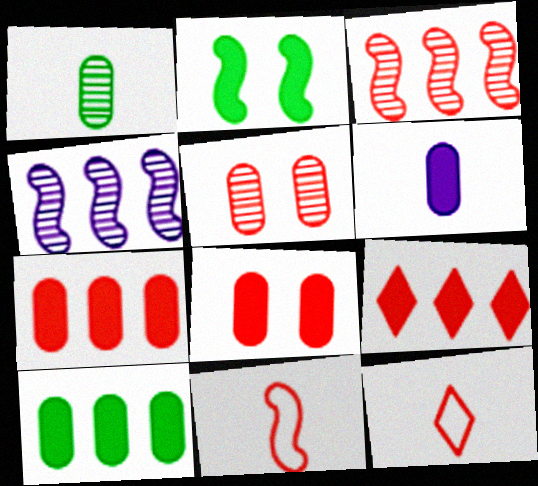[[2, 4, 11], 
[2, 6, 9], 
[3, 8, 12], 
[5, 9, 11], 
[6, 8, 10]]